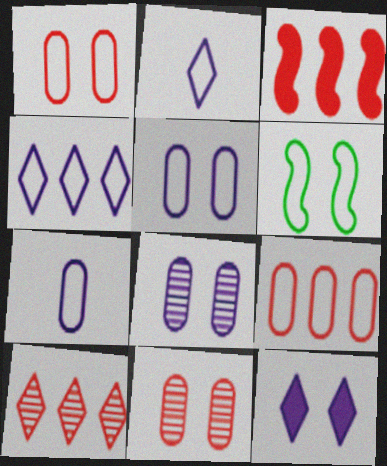[[2, 6, 9], 
[3, 9, 10], 
[6, 11, 12]]